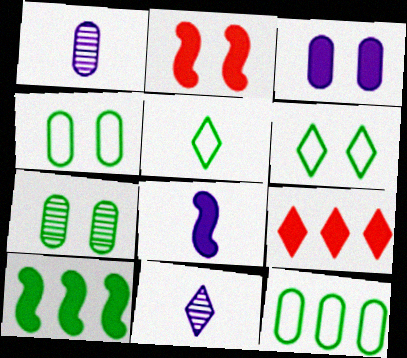[[2, 8, 10], 
[2, 11, 12], 
[5, 7, 10], 
[6, 9, 11]]